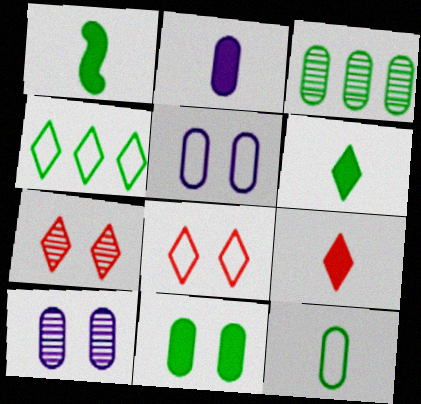[[1, 2, 9], 
[3, 11, 12]]